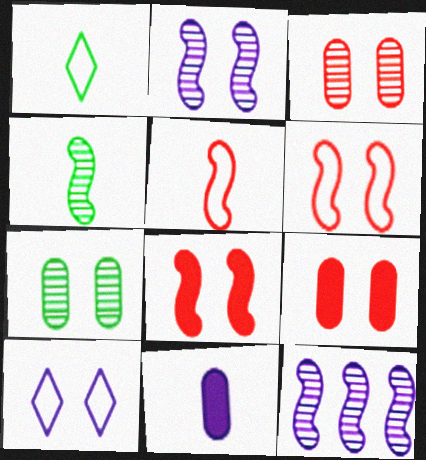[[1, 9, 12], 
[7, 8, 10], 
[10, 11, 12]]